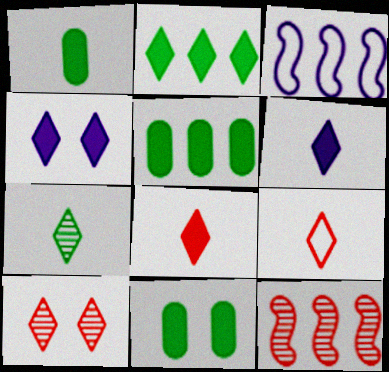[[1, 3, 10], 
[1, 5, 11], 
[2, 4, 8], 
[6, 7, 9]]